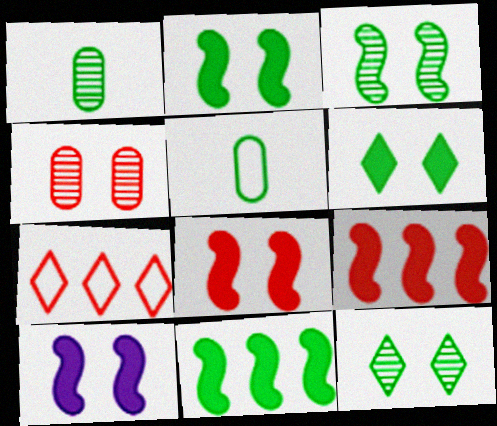[[1, 7, 10], 
[2, 8, 10], 
[5, 11, 12]]